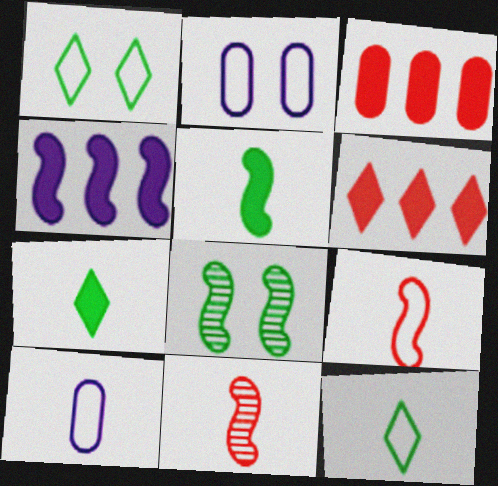[[4, 8, 9], 
[6, 8, 10], 
[7, 10, 11], 
[9, 10, 12]]